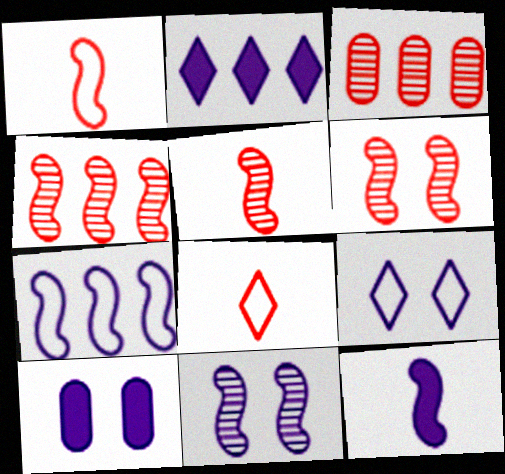[[2, 10, 12], 
[4, 5, 6], 
[7, 11, 12], 
[9, 10, 11]]